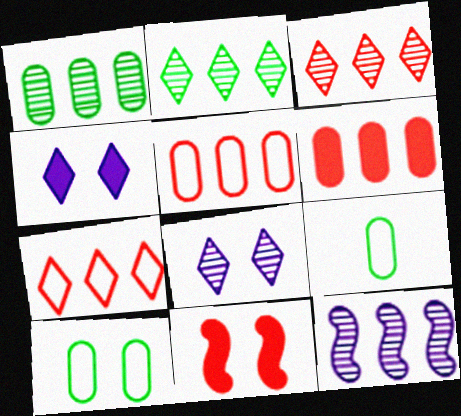[[1, 3, 12], 
[8, 10, 11]]